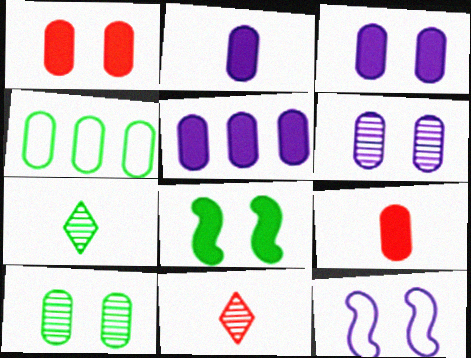[[2, 3, 5], 
[4, 6, 9], 
[4, 7, 8]]